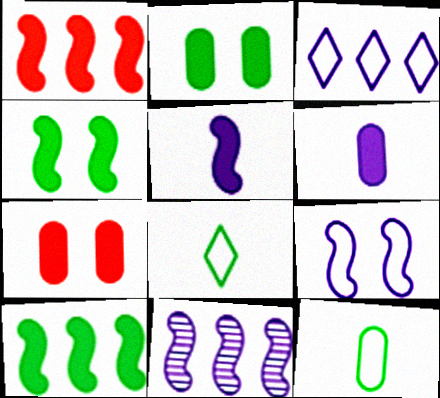[[1, 4, 5], 
[5, 9, 11], 
[7, 8, 11]]